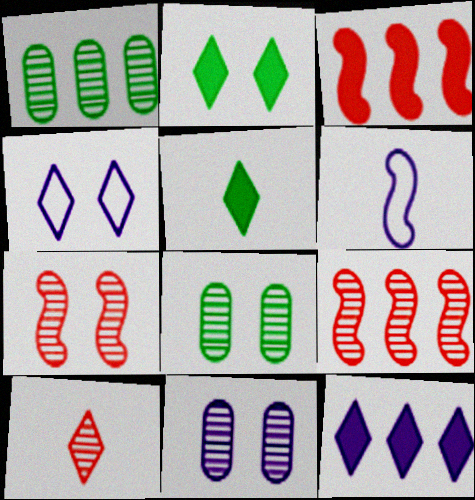[[6, 11, 12]]